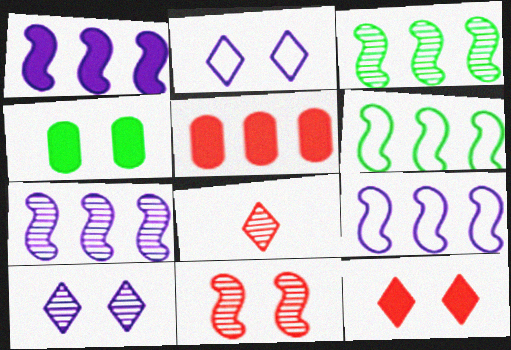[[1, 7, 9], 
[2, 4, 11], 
[4, 8, 9]]